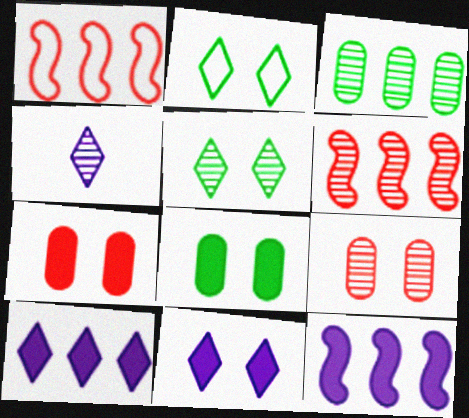[[1, 3, 10], 
[1, 4, 8]]